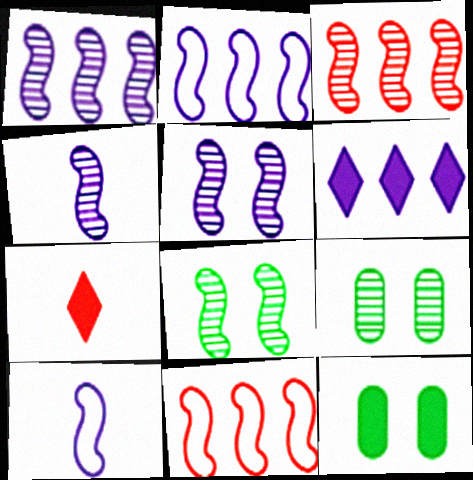[[1, 4, 5], 
[2, 7, 9], 
[3, 4, 8]]